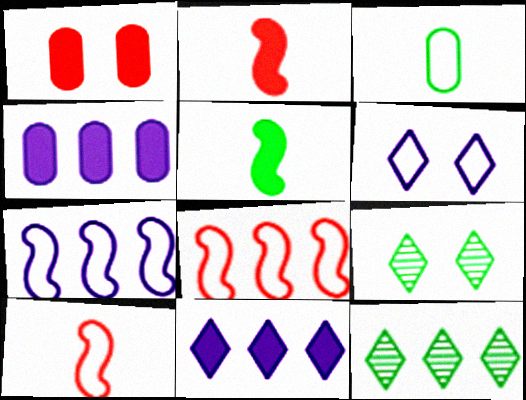[[1, 5, 11], 
[3, 6, 8], 
[4, 8, 12], 
[4, 9, 10]]